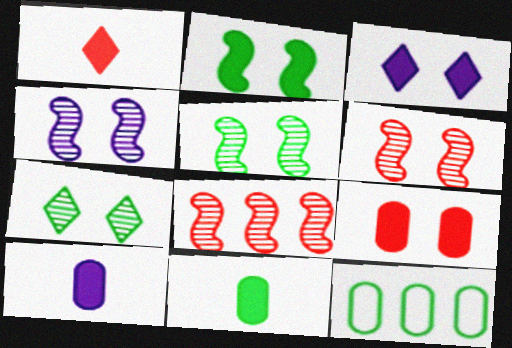[[1, 4, 12], 
[2, 3, 9], 
[4, 5, 6]]